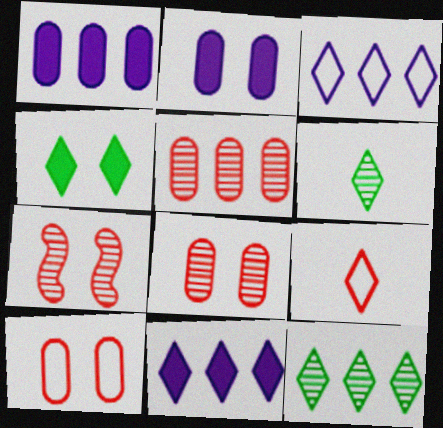[]